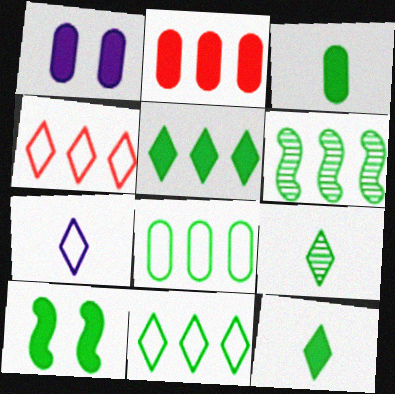[[1, 2, 3], 
[3, 5, 10], 
[5, 6, 8], 
[8, 9, 10]]